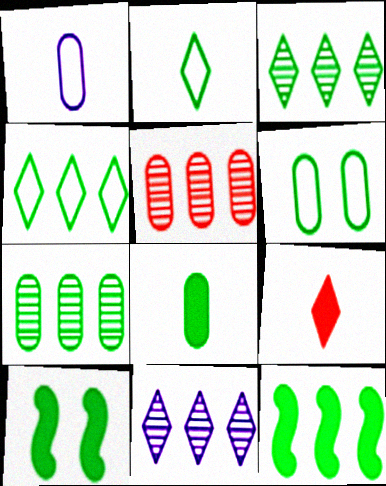[[2, 7, 10], 
[4, 7, 12], 
[6, 7, 8]]